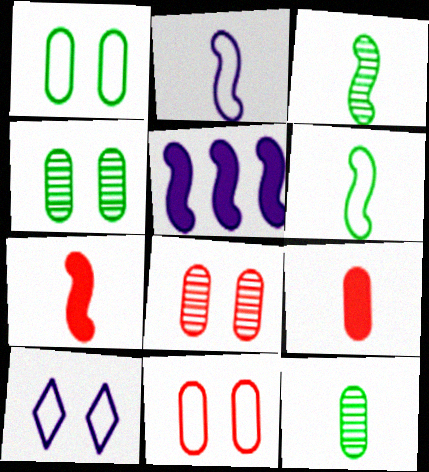[[2, 3, 7]]